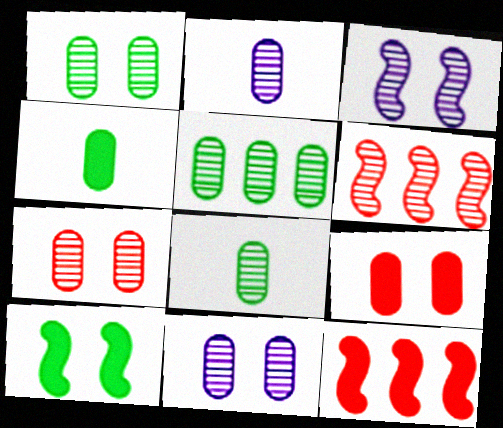[[1, 5, 8], 
[1, 7, 11], 
[2, 5, 7]]